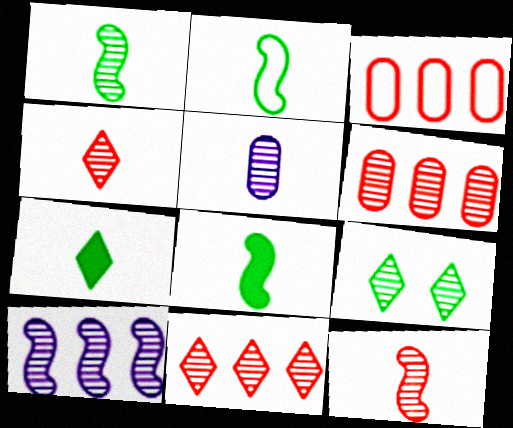[[1, 2, 8], 
[1, 4, 5]]